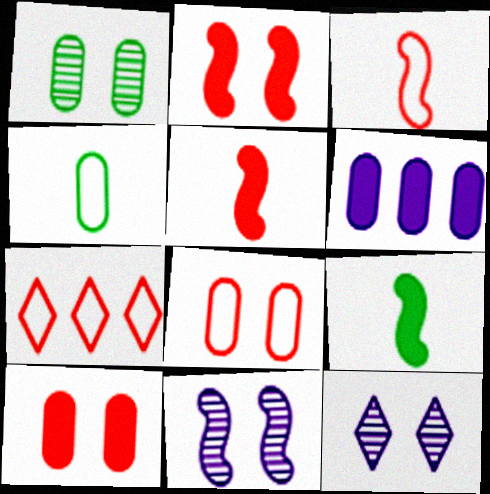[[3, 7, 8]]